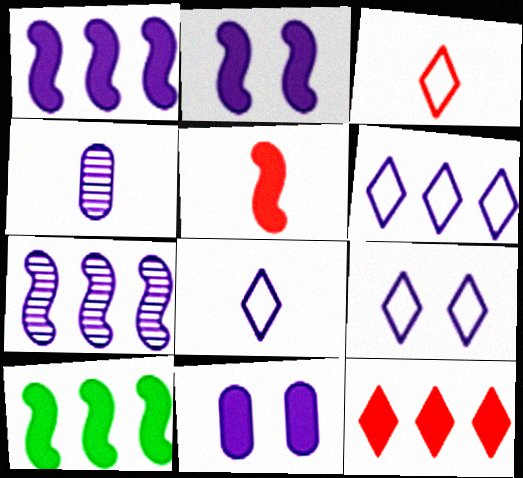[[1, 4, 9], 
[2, 4, 6], 
[2, 5, 10], 
[6, 8, 9], 
[7, 8, 11]]